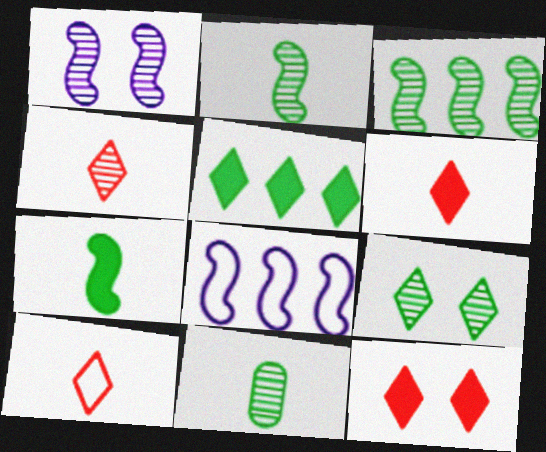[[3, 9, 11], 
[4, 6, 10], 
[8, 11, 12]]